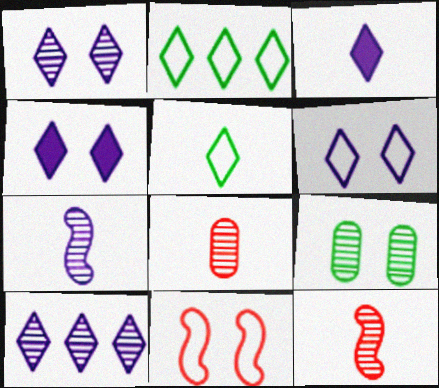[[1, 4, 6], 
[3, 6, 10], 
[4, 9, 11], 
[9, 10, 12]]